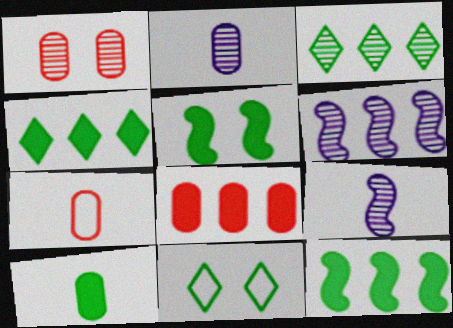[[1, 3, 9], 
[1, 7, 8], 
[2, 7, 10], 
[4, 5, 10], 
[8, 9, 11]]